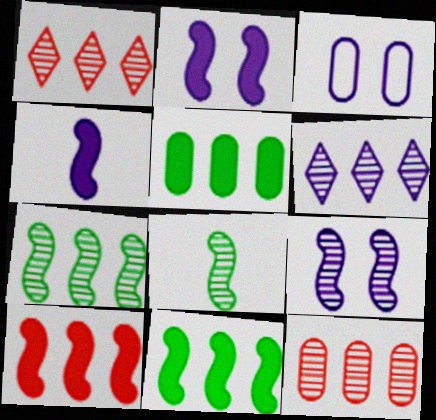[[3, 4, 6], 
[6, 7, 12]]